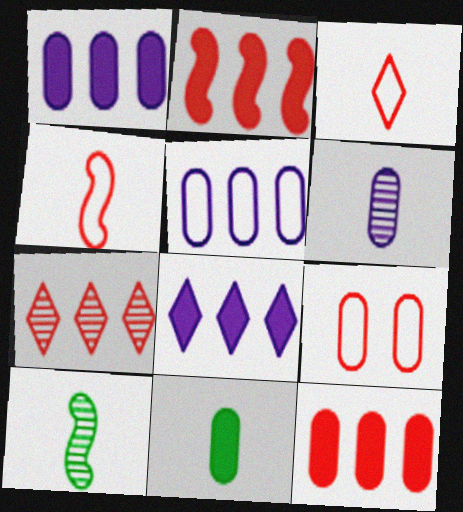[[8, 9, 10]]